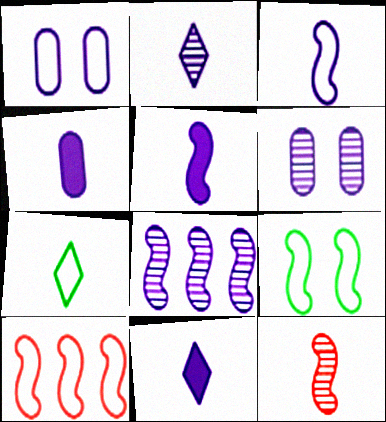[[1, 7, 10], 
[1, 8, 11], 
[2, 3, 4], 
[2, 6, 8], 
[3, 9, 10], 
[4, 5, 11], 
[4, 7, 12]]